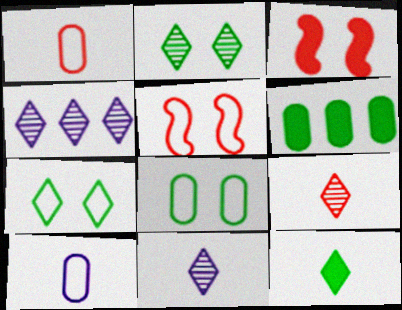[[2, 4, 9], 
[5, 6, 11]]